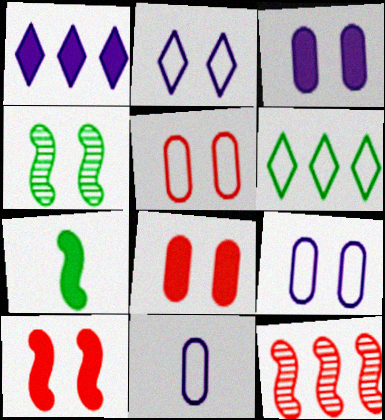[[1, 7, 8], 
[2, 4, 8]]